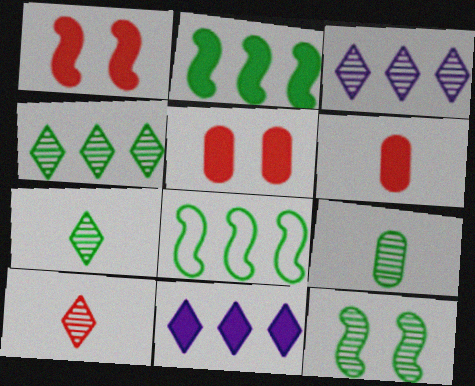[[4, 9, 12]]